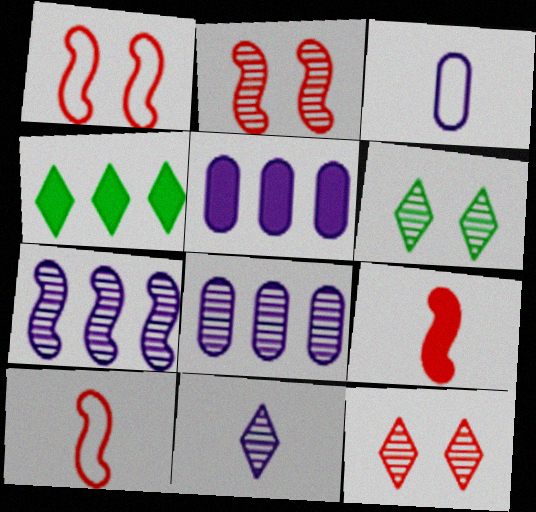[[2, 3, 4], 
[5, 6, 10]]